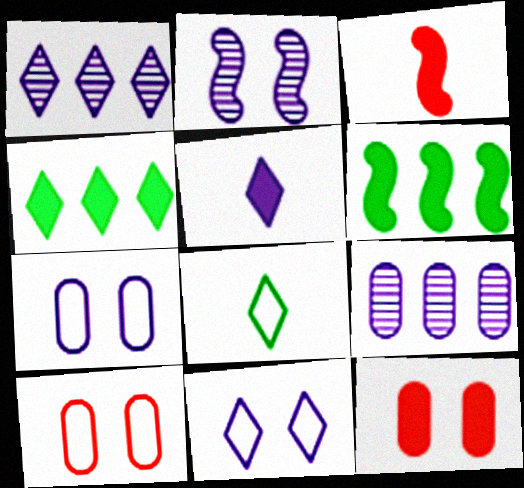[[1, 5, 11], 
[5, 6, 12]]